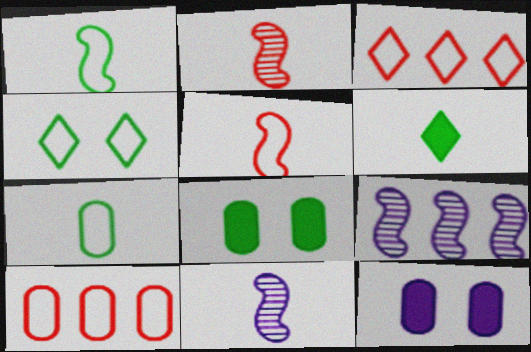[[3, 8, 11]]